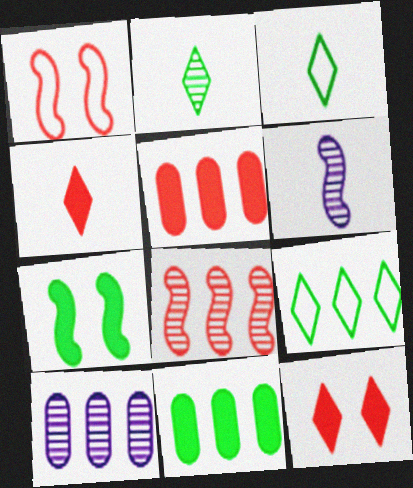[]